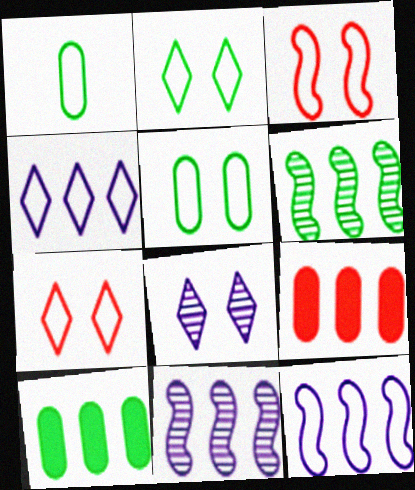[[1, 3, 4], 
[1, 7, 12], 
[4, 6, 9]]